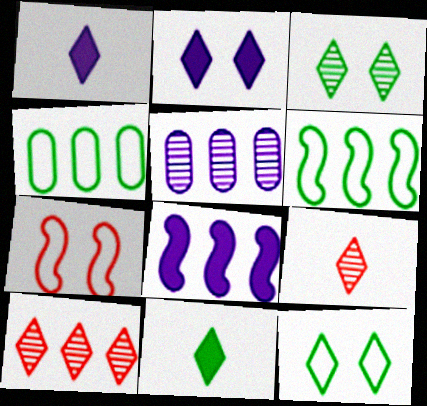[[1, 10, 12], 
[4, 8, 10], 
[5, 7, 11]]